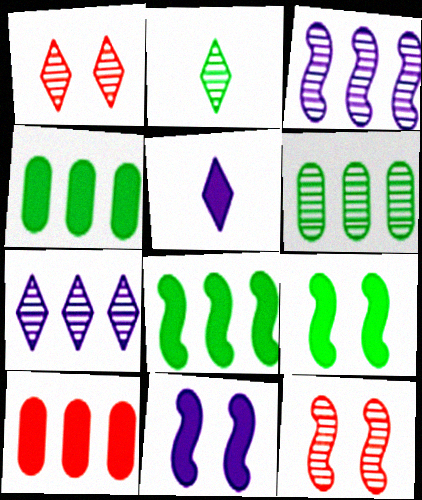[[1, 2, 7], 
[5, 9, 10]]